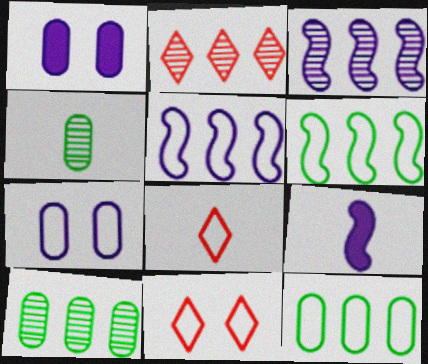[[2, 3, 10], 
[4, 8, 9], 
[6, 7, 8], 
[9, 10, 11]]